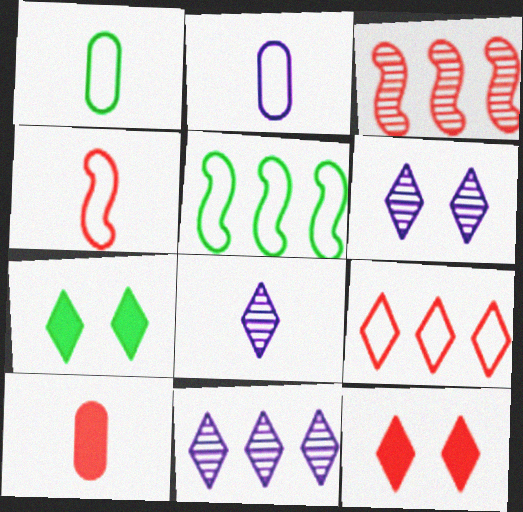[[2, 3, 7], 
[5, 6, 10], 
[6, 8, 11], 
[7, 8, 9]]